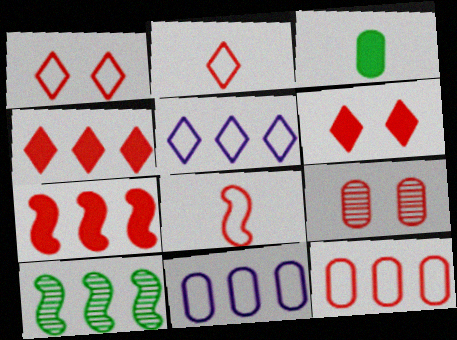[[1, 8, 12], 
[2, 7, 9], 
[3, 9, 11], 
[4, 8, 9], 
[4, 10, 11]]